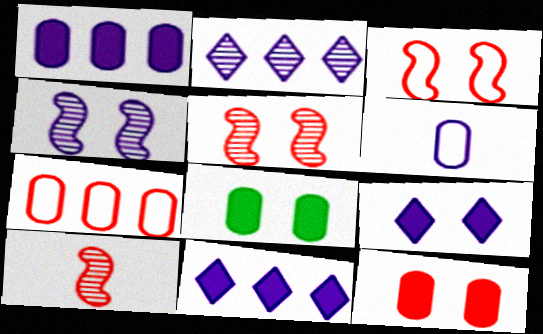[[4, 6, 11]]